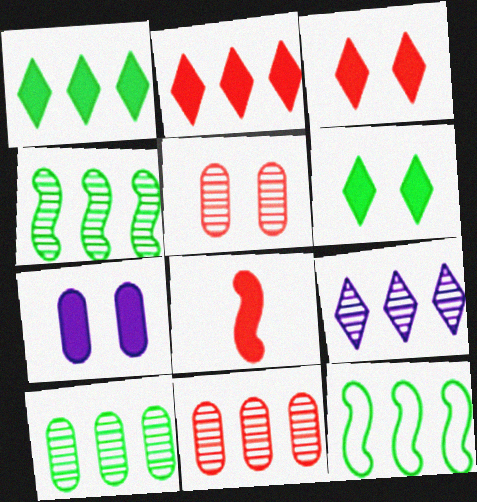[[1, 7, 8], 
[1, 10, 12], 
[4, 9, 11]]